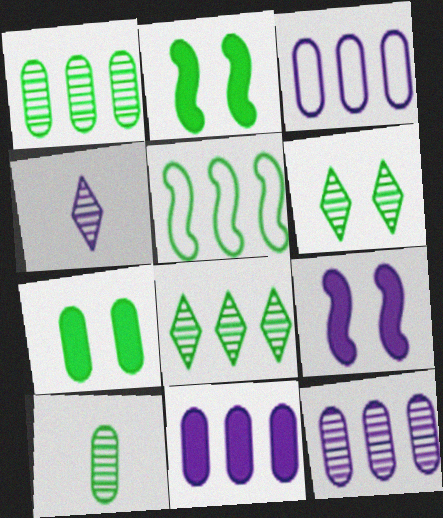[[3, 4, 9], 
[3, 11, 12]]